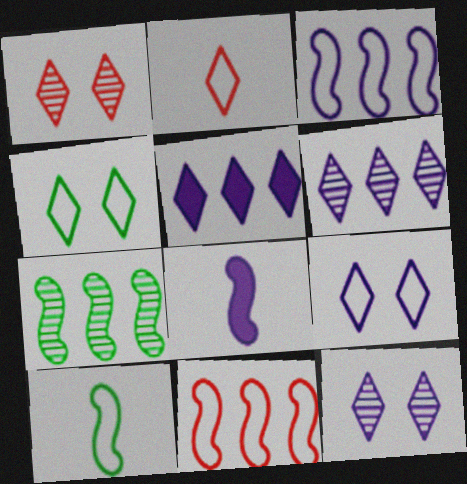[]